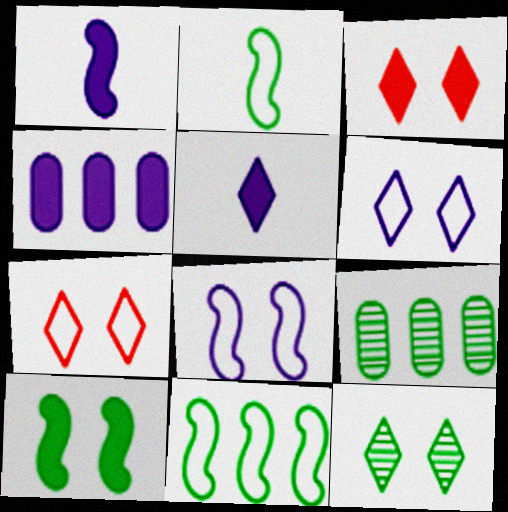[[1, 7, 9], 
[3, 6, 12]]